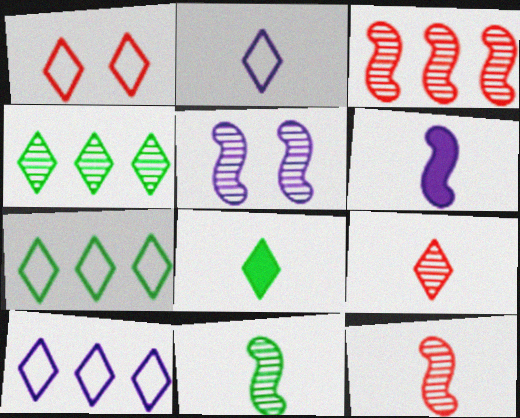[[1, 2, 7], 
[2, 8, 9], 
[3, 5, 11]]